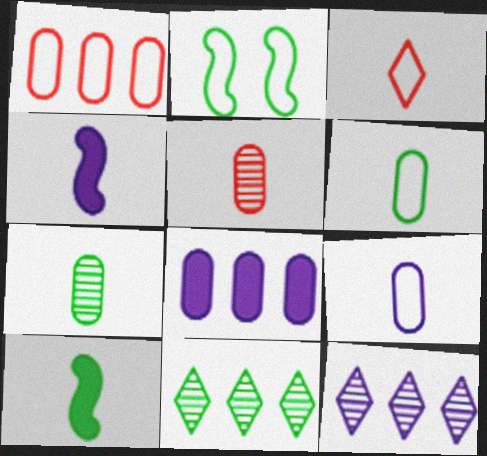[[3, 4, 7]]